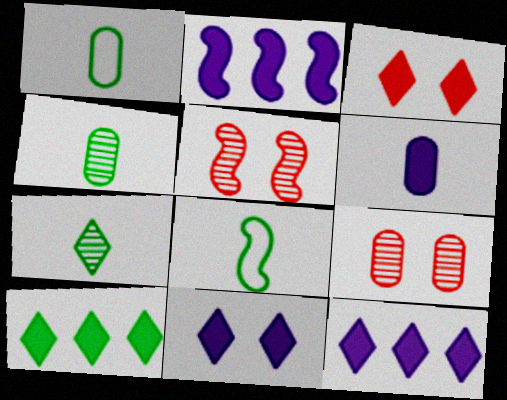[[1, 5, 12], 
[2, 5, 8], 
[2, 6, 11], 
[8, 9, 12]]